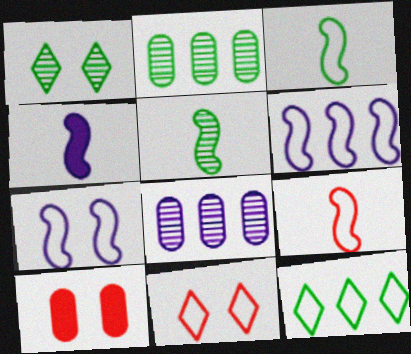[[1, 2, 5], 
[1, 7, 10], 
[2, 4, 11], 
[4, 5, 9]]